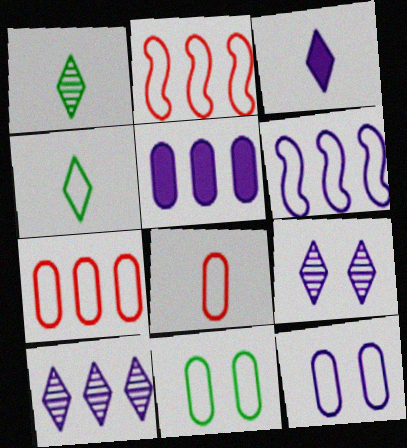[[2, 4, 12], 
[5, 6, 10]]